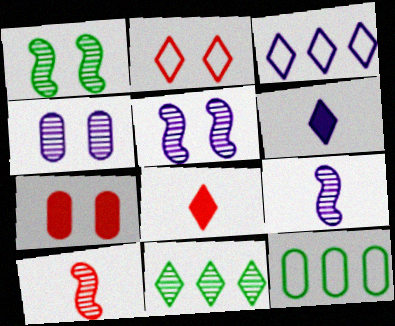[[2, 6, 11], 
[4, 10, 11], 
[5, 8, 12]]